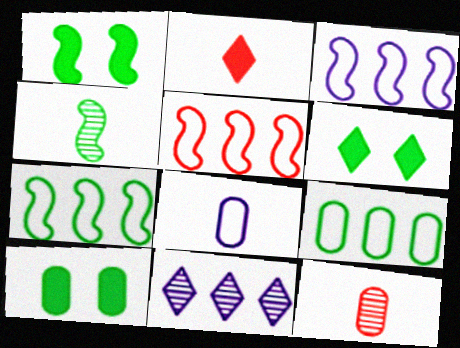[[1, 4, 7], 
[1, 6, 10], 
[2, 4, 8], 
[3, 5, 7], 
[3, 6, 12], 
[4, 6, 9]]